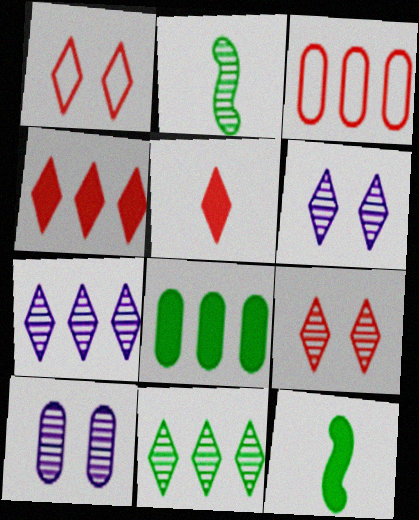[[3, 6, 12]]